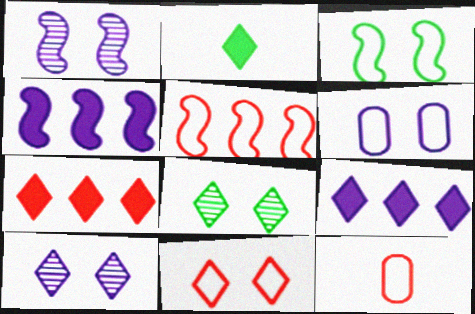[[3, 6, 11], 
[4, 8, 12], 
[5, 11, 12]]